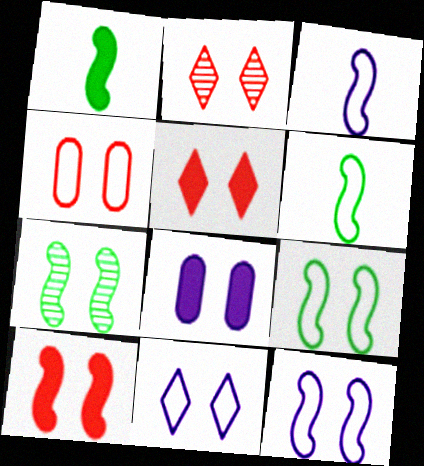[[2, 4, 10], 
[2, 8, 9], 
[4, 9, 11], 
[7, 10, 12]]